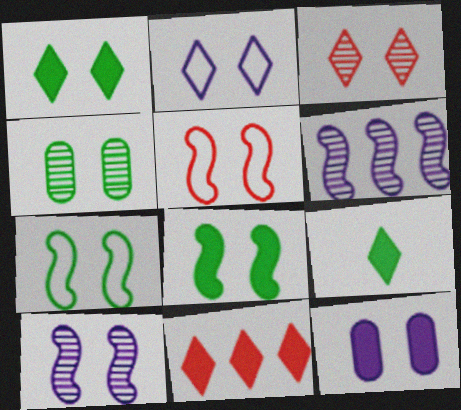[[1, 2, 3], 
[1, 4, 7], 
[2, 10, 12], 
[3, 4, 10], 
[3, 7, 12], 
[5, 8, 10]]